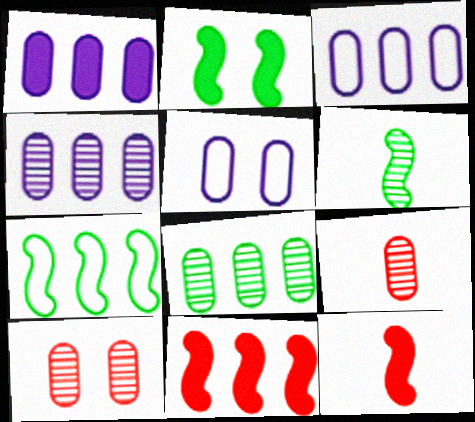[[1, 3, 4], 
[2, 6, 7]]